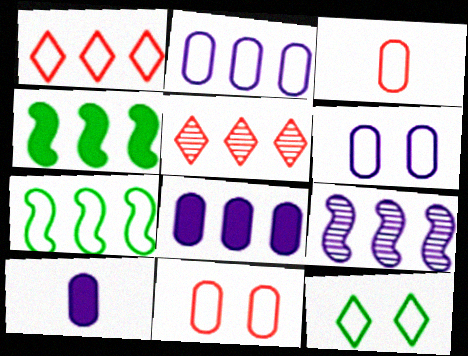[[1, 2, 7], 
[2, 4, 5], 
[5, 7, 8]]